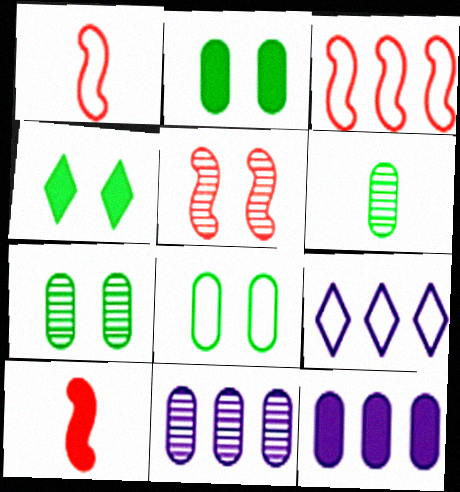[[1, 4, 11], 
[1, 8, 9], 
[2, 7, 8], 
[3, 5, 10], 
[4, 10, 12], 
[7, 9, 10]]